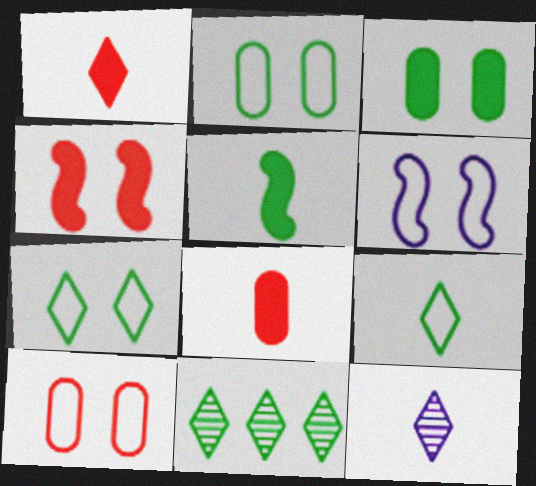[[1, 9, 12], 
[2, 5, 11], 
[6, 7, 10], 
[6, 8, 11]]